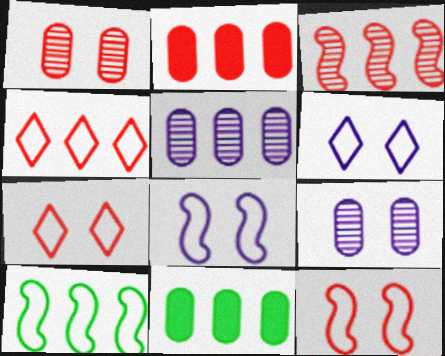[[2, 3, 4]]